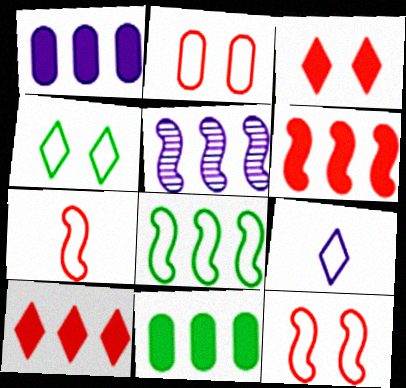[[2, 8, 9], 
[5, 6, 8]]